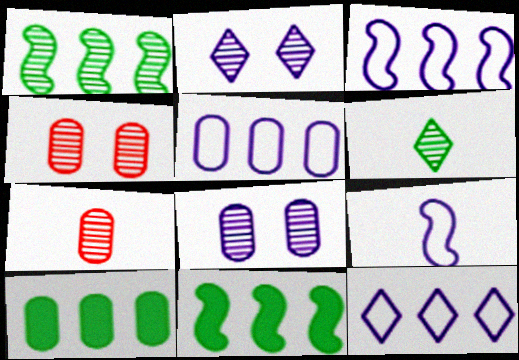[[1, 2, 7], 
[3, 5, 12]]